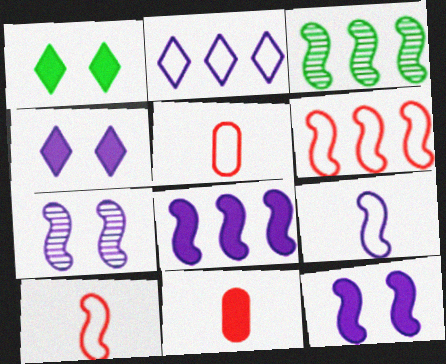[[1, 8, 11], 
[3, 4, 5], 
[3, 6, 8], 
[3, 10, 12], 
[7, 8, 9]]